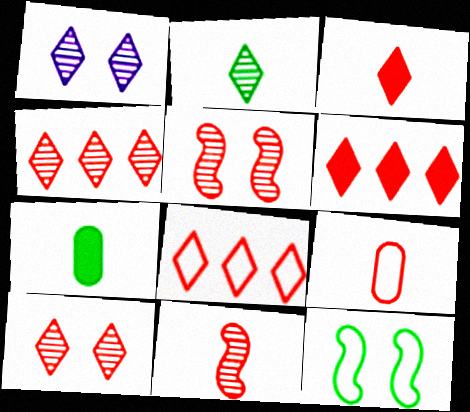[[1, 2, 4], 
[3, 8, 10], 
[3, 9, 11], 
[4, 6, 8], 
[5, 6, 9]]